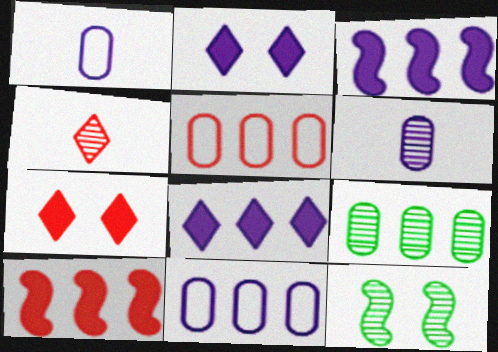[]